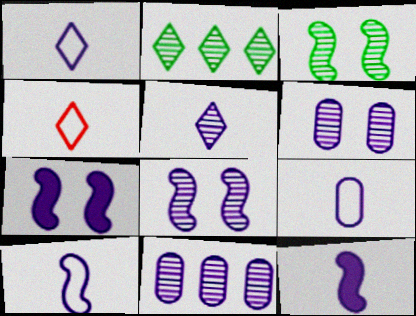[[1, 7, 11], 
[1, 9, 10], 
[5, 8, 11], 
[5, 9, 12]]